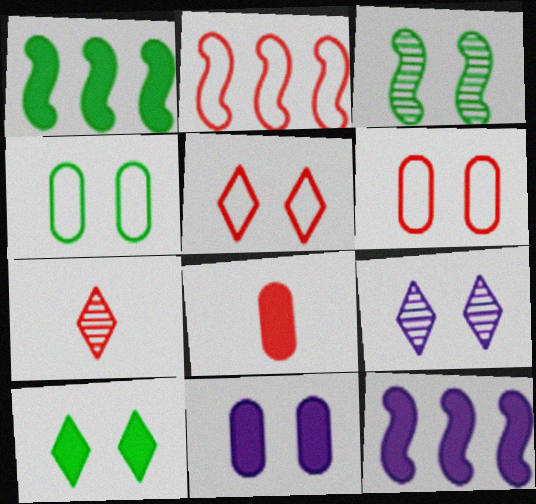[[3, 4, 10], 
[3, 5, 11], 
[4, 7, 12], 
[5, 9, 10], 
[8, 10, 12]]